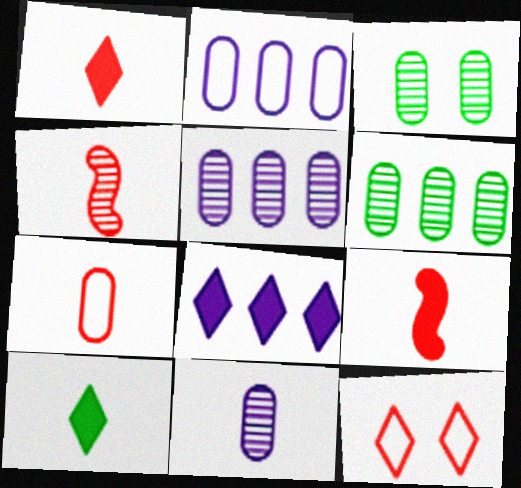[[1, 4, 7]]